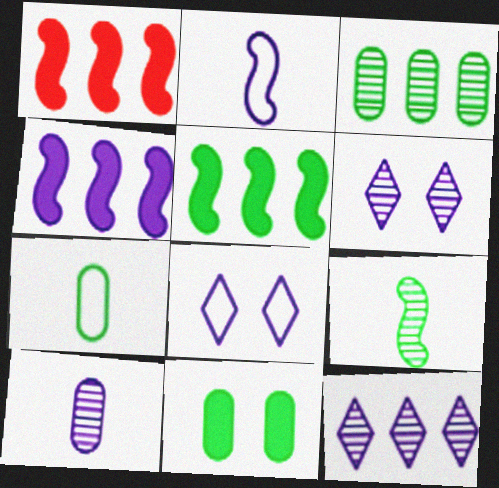[[1, 4, 5], 
[1, 6, 7], 
[3, 7, 11], 
[4, 8, 10]]